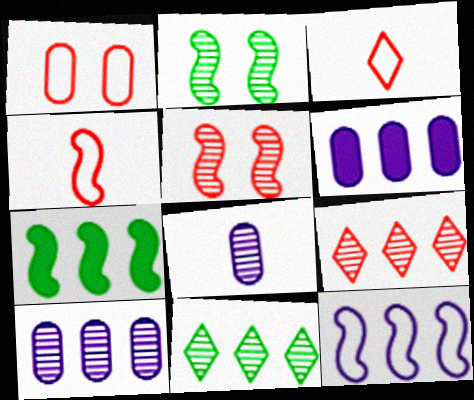[[2, 3, 6], 
[2, 8, 9], 
[5, 8, 11]]